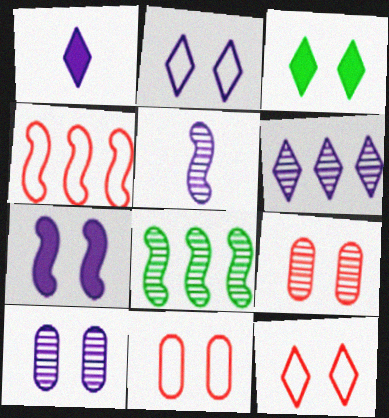[[1, 2, 6], 
[1, 8, 11], 
[2, 7, 10], 
[5, 6, 10]]